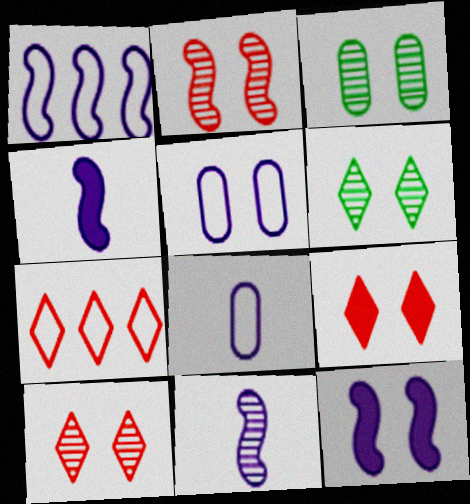[[1, 11, 12], 
[3, 4, 7]]